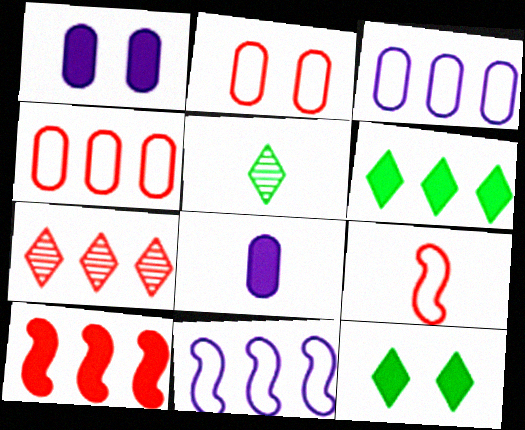[[4, 7, 10], 
[5, 8, 9], 
[8, 10, 12]]